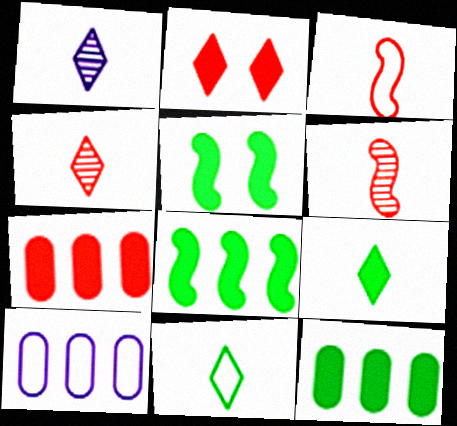[[4, 5, 10], 
[5, 9, 12]]